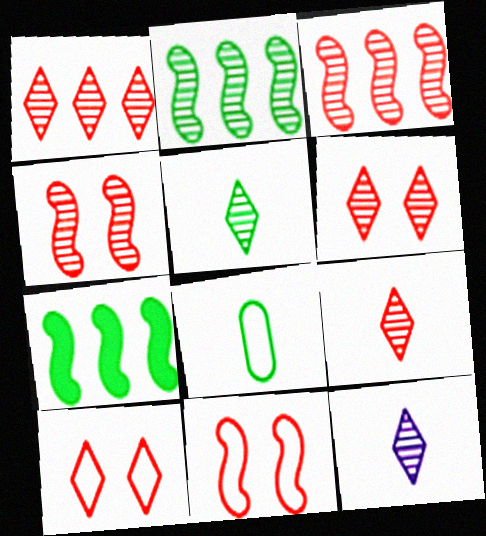[[1, 6, 9], 
[5, 9, 12]]